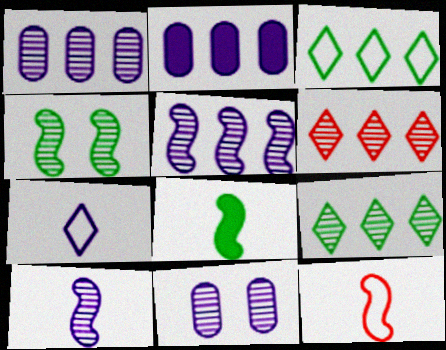[[8, 10, 12]]